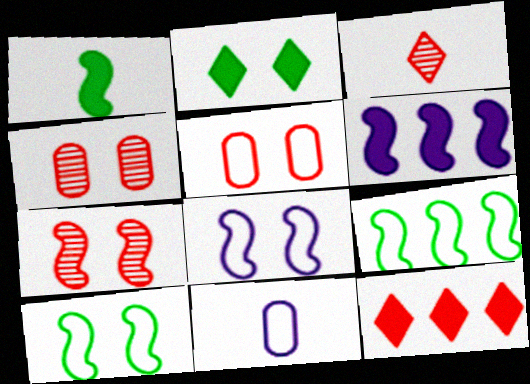[[1, 3, 11], 
[2, 4, 8]]